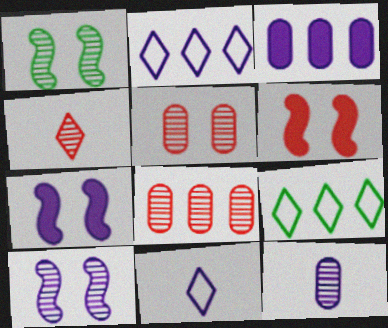[[2, 7, 12], 
[3, 10, 11], 
[6, 9, 12]]